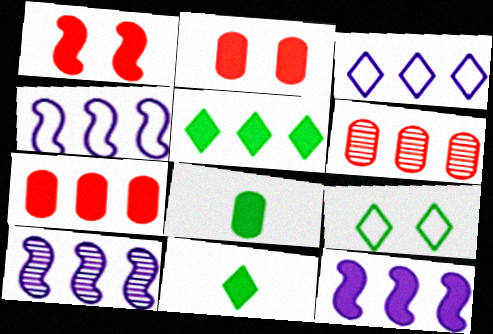[[2, 11, 12], 
[4, 5, 6], 
[4, 10, 12], 
[5, 7, 12]]